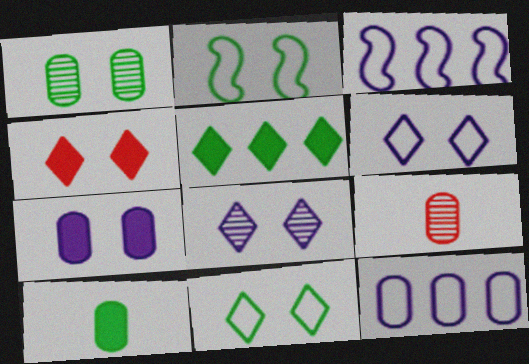[[4, 8, 11]]